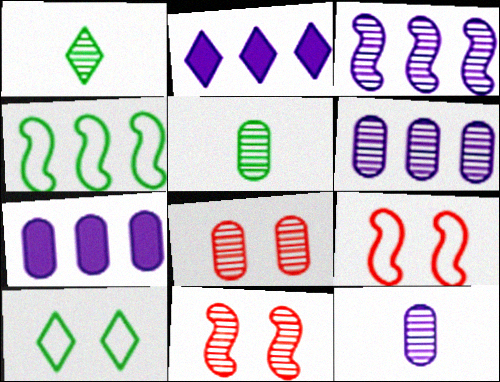[[1, 3, 8], 
[1, 6, 11], 
[1, 7, 9], 
[2, 5, 9], 
[5, 6, 8]]